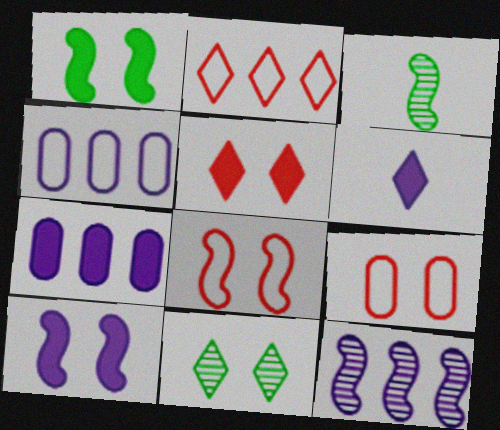[[2, 6, 11], 
[3, 4, 5], 
[6, 7, 10], 
[9, 10, 11]]